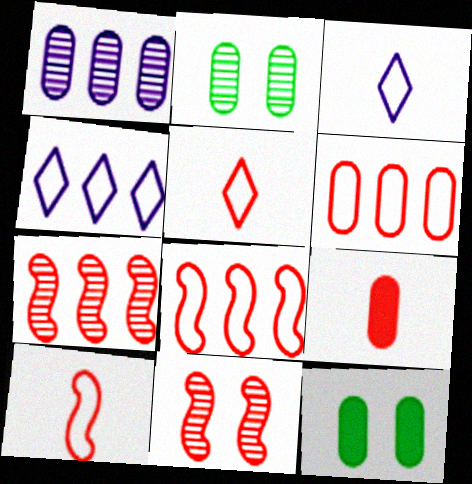[[3, 7, 12]]